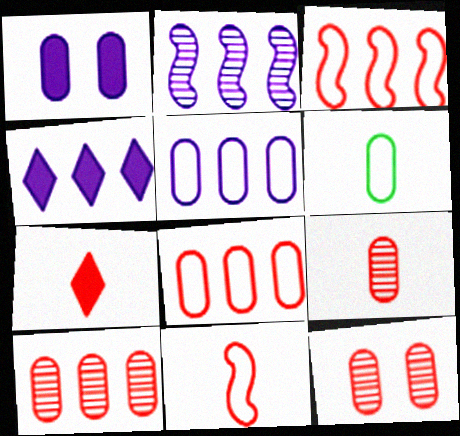[[1, 6, 10], 
[2, 4, 5], 
[3, 7, 12], 
[7, 9, 11], 
[9, 10, 12]]